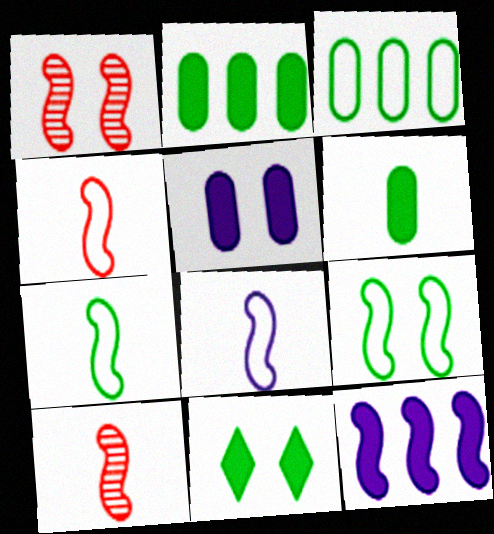[[1, 7, 12], 
[4, 7, 8], 
[9, 10, 12]]